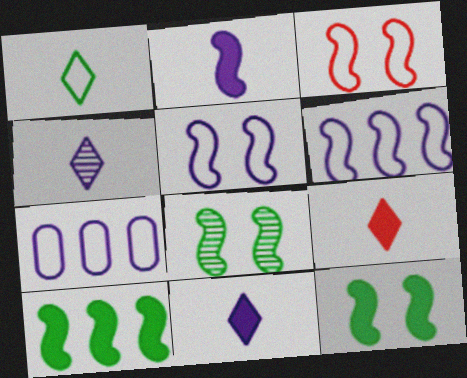[[1, 3, 7], 
[1, 4, 9], 
[7, 8, 9]]